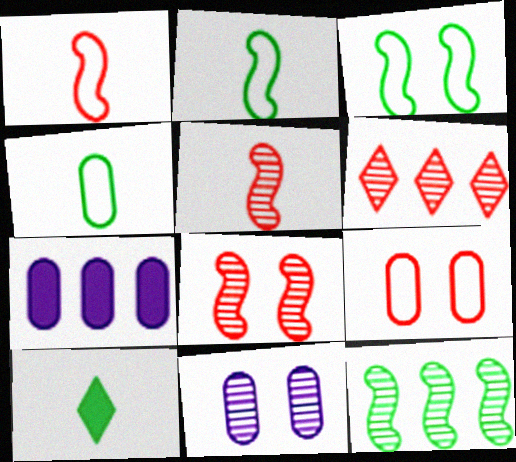[]